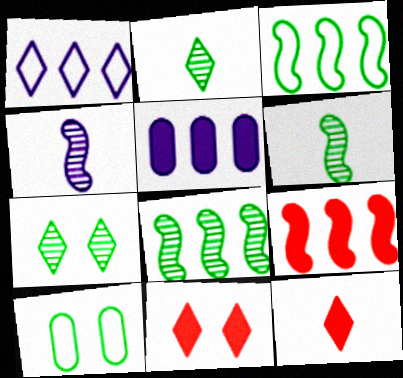[[1, 2, 11], 
[1, 7, 12]]